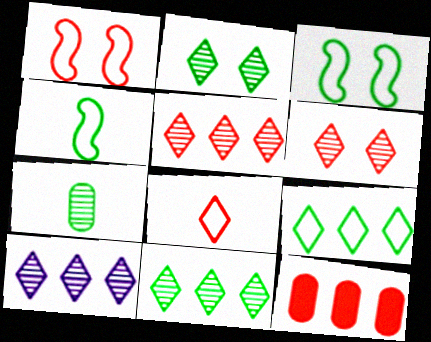[[5, 10, 11]]